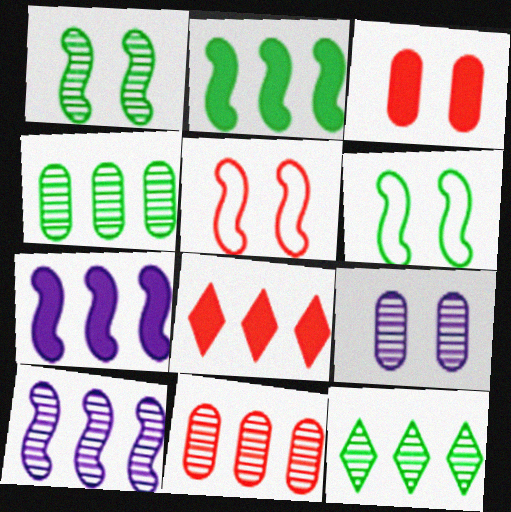[[10, 11, 12]]